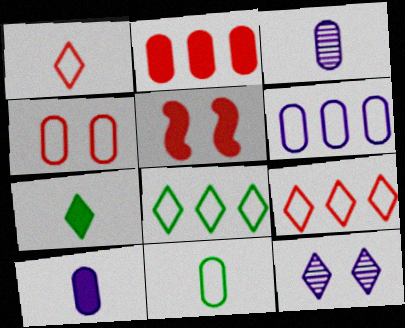[[3, 5, 8], 
[4, 6, 11], 
[7, 9, 12]]